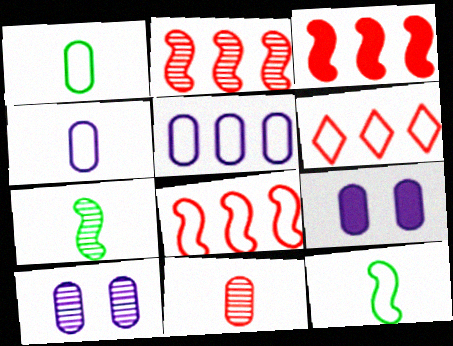[[2, 3, 8], 
[6, 7, 9]]